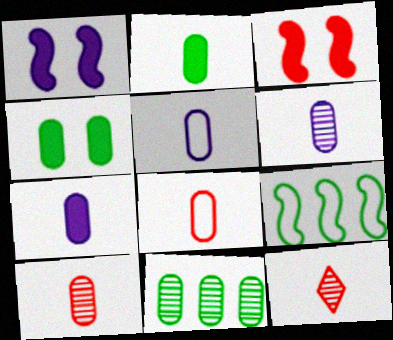[[2, 5, 10], 
[2, 6, 8], 
[5, 6, 7]]